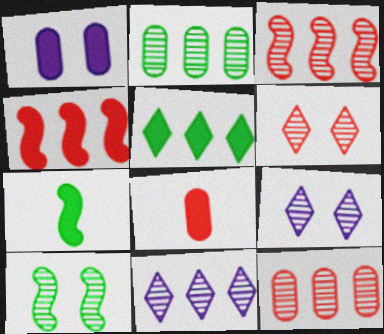[[2, 3, 11]]